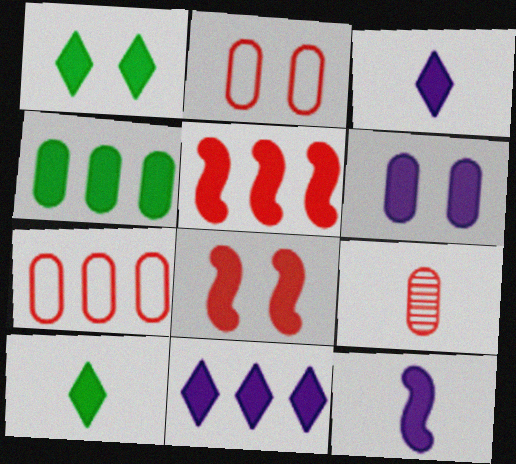[[1, 6, 8], 
[3, 4, 8], 
[4, 5, 11], 
[5, 6, 10], 
[6, 11, 12]]